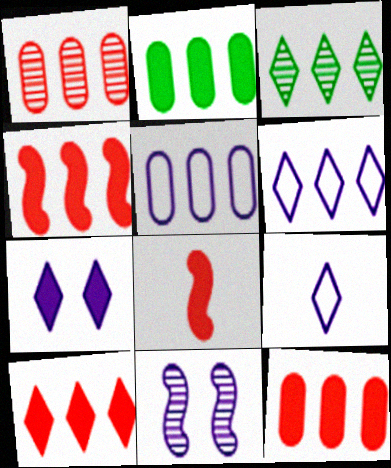[[1, 2, 5], 
[2, 7, 8], 
[3, 4, 5], 
[3, 6, 10], 
[4, 10, 12]]